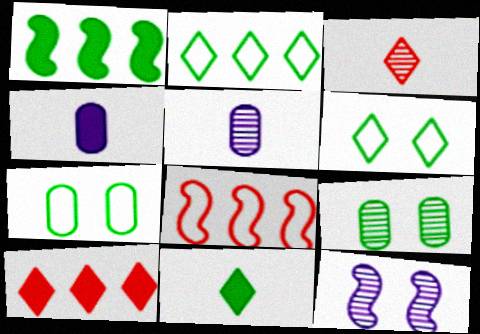[]